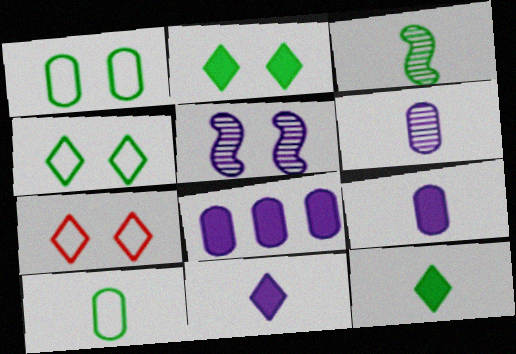[[3, 7, 8], 
[3, 10, 12]]